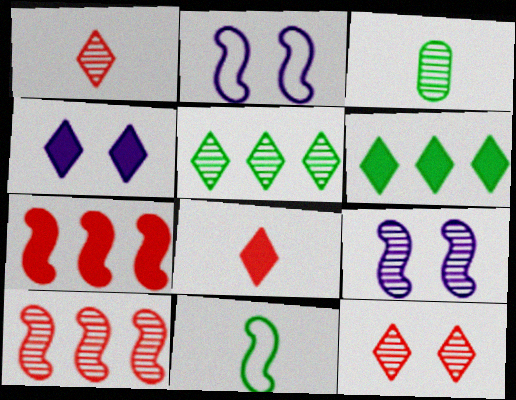[[4, 6, 8], 
[7, 9, 11]]